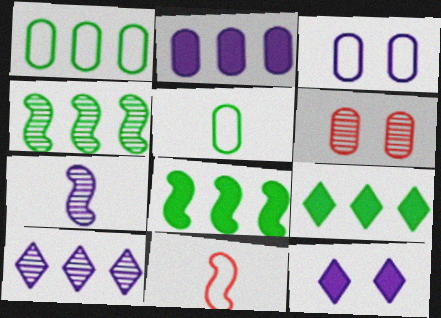[[1, 4, 9], 
[2, 5, 6]]